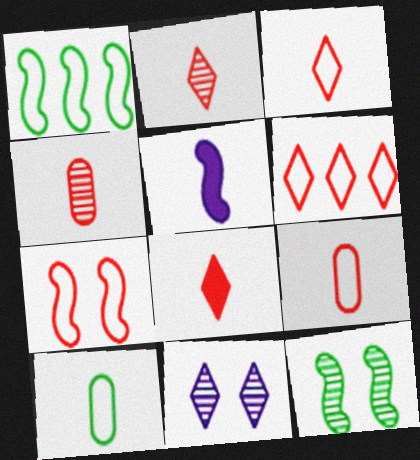[[2, 3, 8], 
[2, 5, 10], 
[6, 7, 9]]